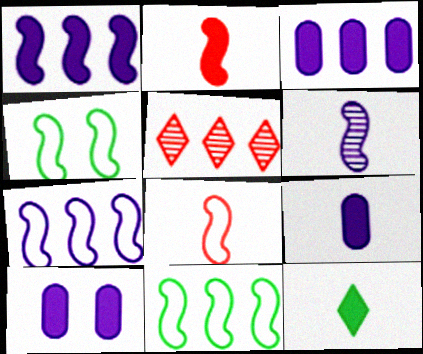[[2, 9, 12], 
[3, 5, 11], 
[3, 9, 10], 
[4, 5, 9], 
[4, 7, 8]]